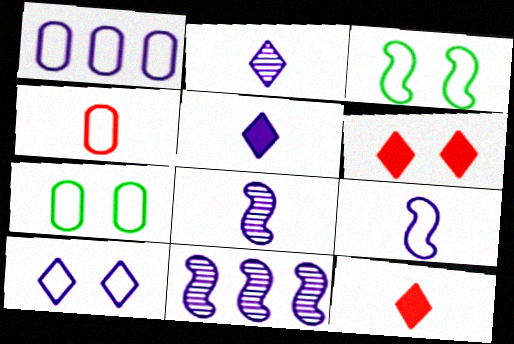[[1, 4, 7], 
[1, 9, 10], 
[7, 11, 12]]